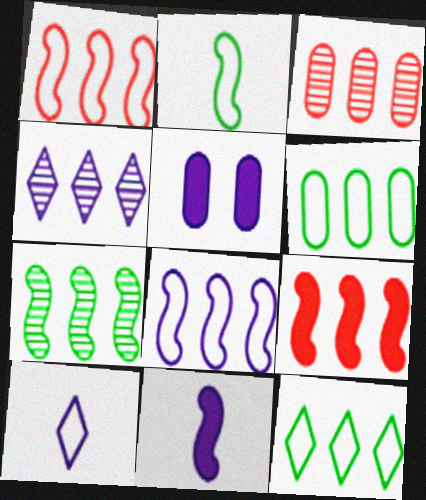[[3, 4, 7], 
[4, 6, 9], 
[7, 8, 9]]